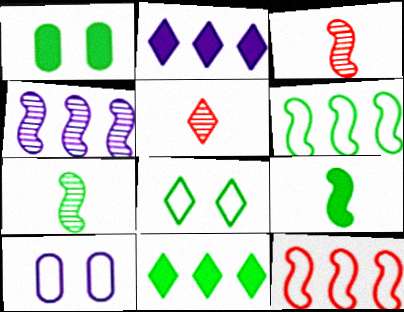[[1, 9, 11], 
[2, 5, 8], 
[3, 10, 11]]